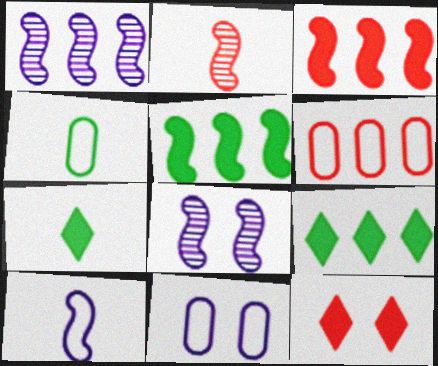[[1, 4, 12], 
[1, 6, 9], 
[2, 6, 12], 
[2, 9, 11], 
[4, 6, 11], 
[6, 7, 8]]